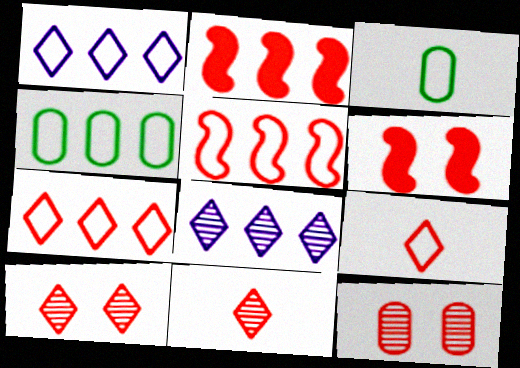[[1, 4, 5], 
[2, 4, 8], 
[2, 9, 12], 
[3, 6, 8]]